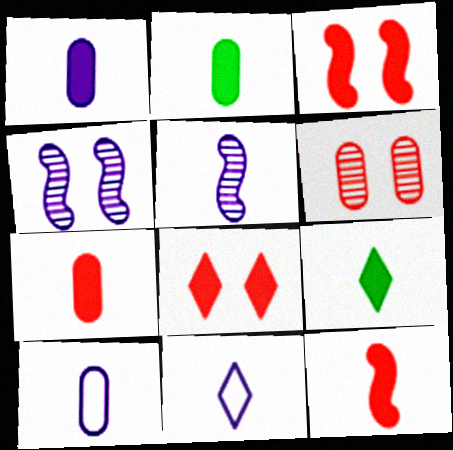[[1, 2, 7], 
[1, 5, 11], 
[1, 9, 12]]